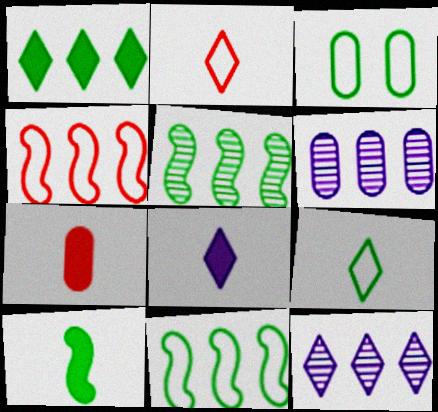[[1, 4, 6], 
[3, 6, 7], 
[3, 9, 11], 
[7, 8, 10]]